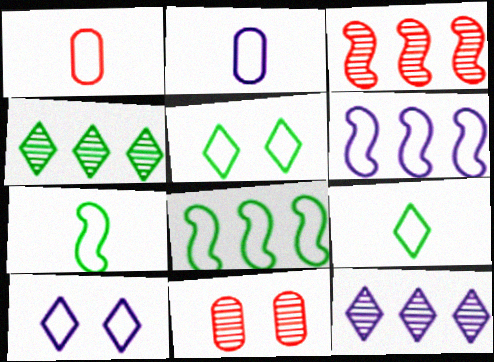[[1, 5, 6], 
[1, 8, 10], 
[2, 6, 10]]